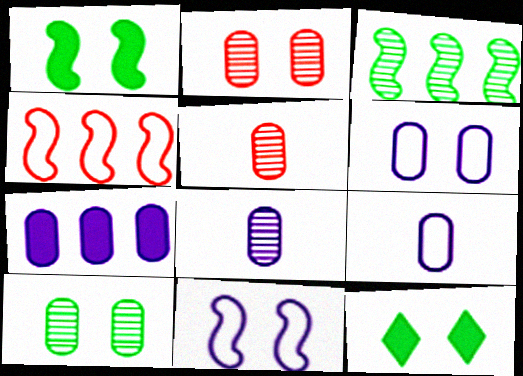[[2, 11, 12], 
[4, 8, 12], 
[6, 7, 8]]